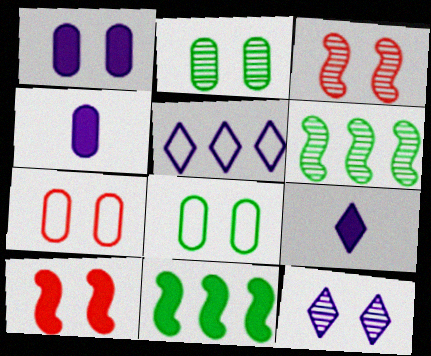[[1, 2, 7], 
[2, 3, 12], 
[5, 9, 12], 
[6, 7, 9], 
[8, 10, 12]]